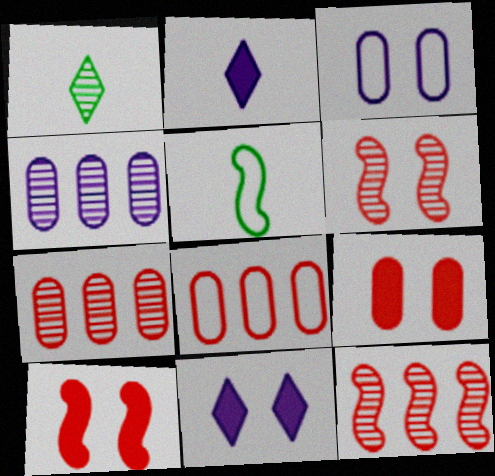[[1, 4, 6], 
[5, 7, 11]]